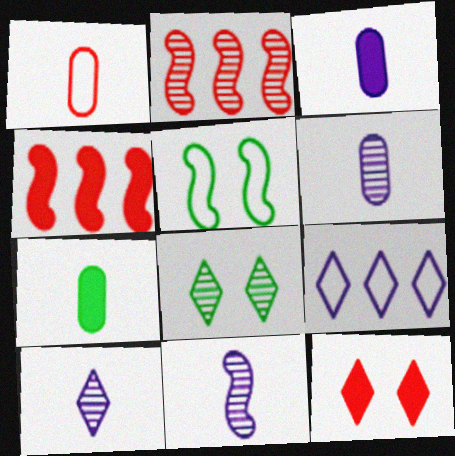[[1, 2, 12], 
[1, 5, 9], 
[1, 6, 7], 
[2, 6, 8], 
[4, 5, 11], 
[6, 10, 11]]